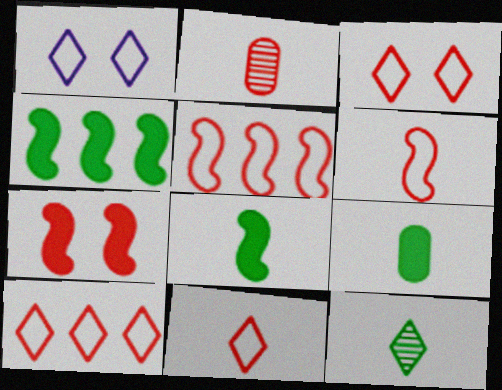[[1, 2, 4], 
[2, 7, 10], 
[3, 10, 11]]